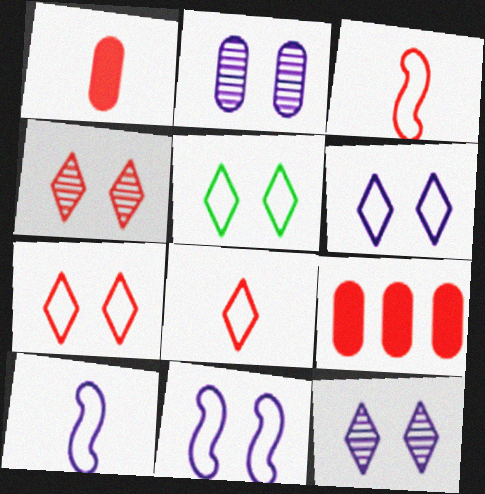[[3, 4, 9], 
[5, 6, 7]]